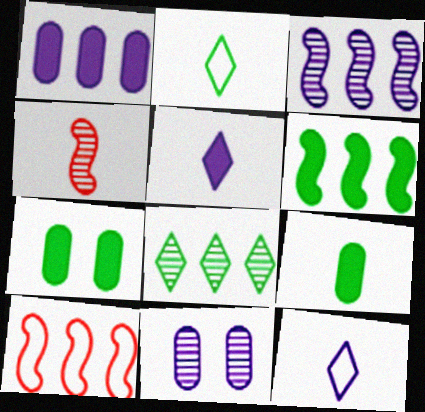[[1, 8, 10], 
[3, 6, 10], 
[4, 8, 11], 
[4, 9, 12]]